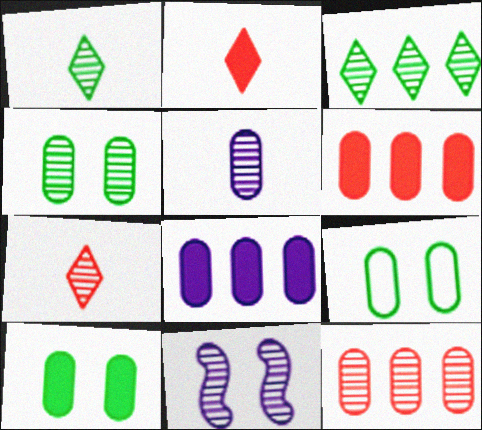[[1, 11, 12], 
[4, 5, 12], 
[4, 9, 10], 
[5, 6, 9]]